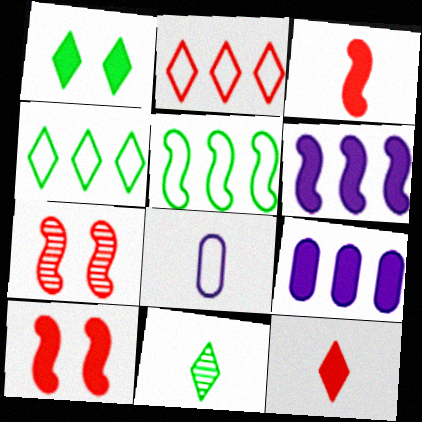[[1, 3, 9], 
[1, 4, 11], 
[3, 8, 11]]